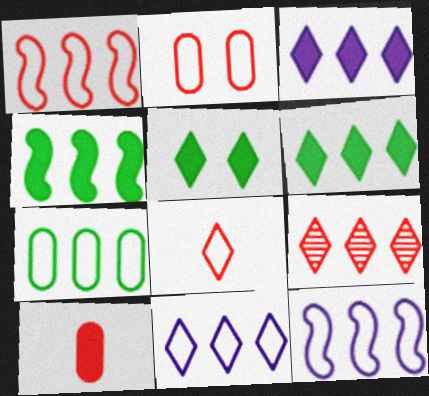[[1, 2, 8], 
[1, 7, 11], 
[6, 9, 11]]